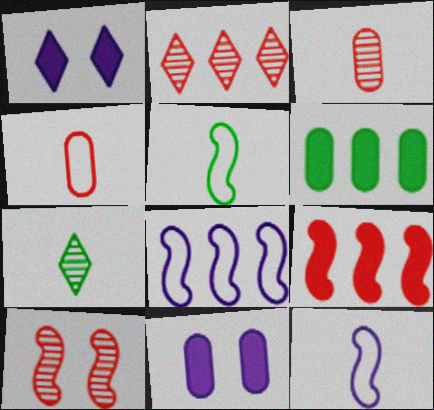[[2, 3, 10], 
[2, 5, 11], 
[2, 6, 8]]